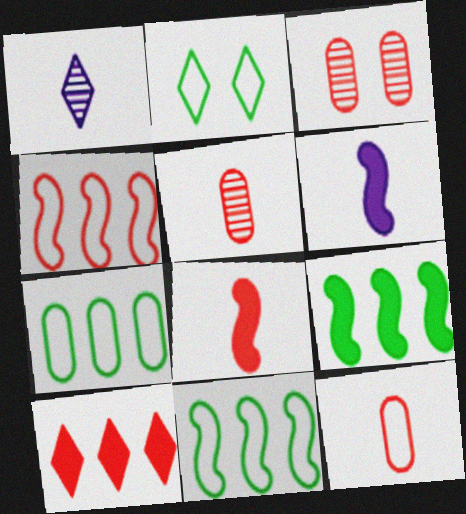[[1, 2, 10]]